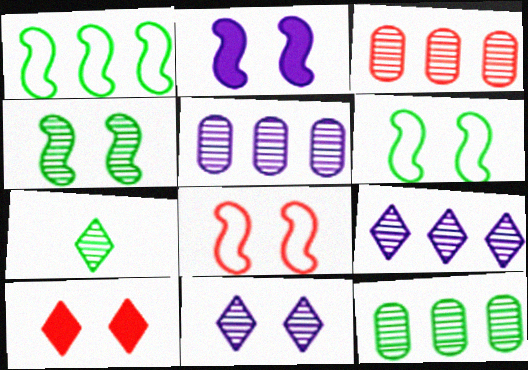[[2, 4, 8], 
[3, 5, 12], 
[4, 7, 12]]